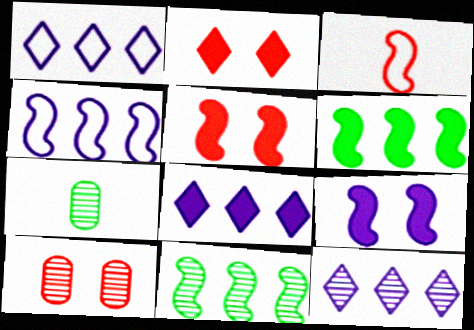[[1, 5, 7], 
[1, 8, 12], 
[2, 4, 7], 
[3, 9, 11]]